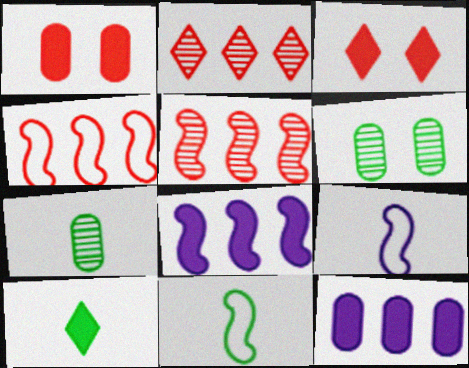[[1, 8, 10], 
[7, 10, 11]]